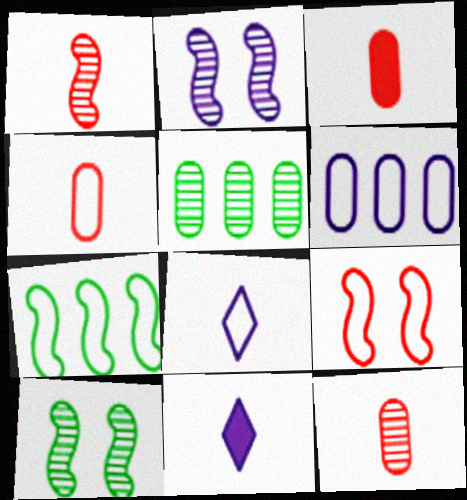[[2, 6, 11], 
[3, 4, 12], 
[5, 9, 11]]